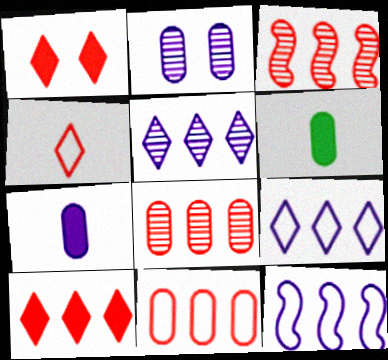[[2, 6, 11], 
[3, 10, 11]]